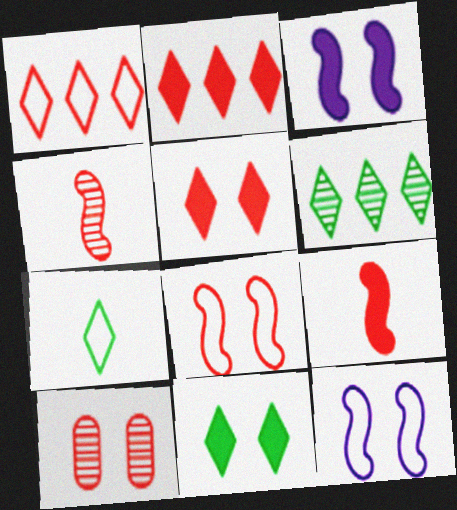[[1, 9, 10], 
[5, 8, 10], 
[6, 7, 11], 
[10, 11, 12]]